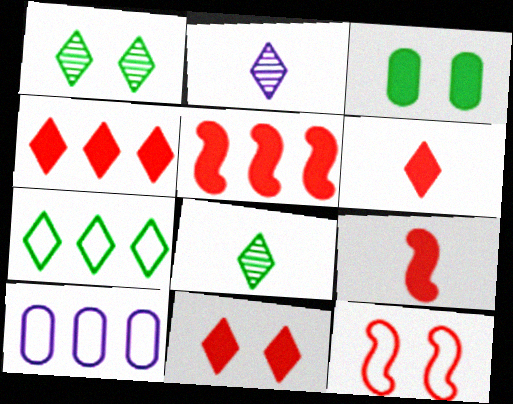[[1, 9, 10], 
[2, 7, 11], 
[4, 6, 11]]